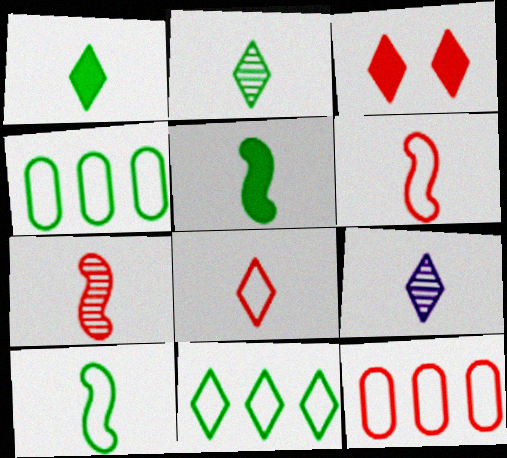[[1, 8, 9], 
[3, 7, 12], 
[3, 9, 11]]